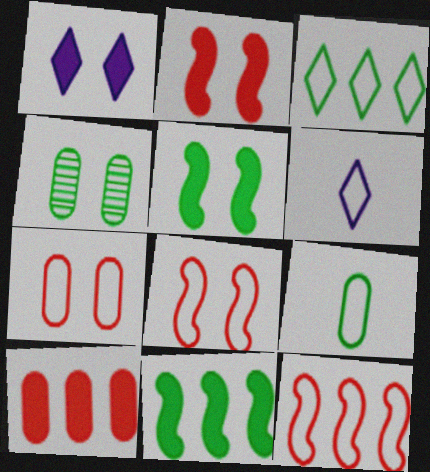[[1, 4, 8]]